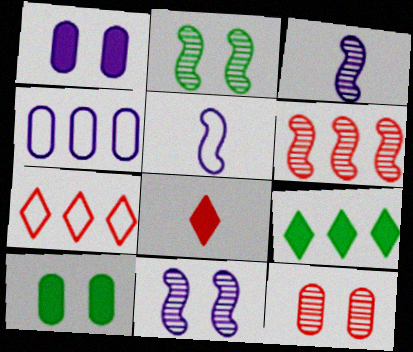[[2, 3, 6], 
[2, 4, 8], 
[3, 7, 10], 
[4, 6, 9], 
[5, 9, 12]]